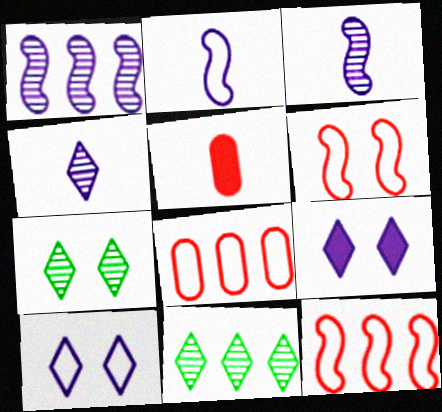[]